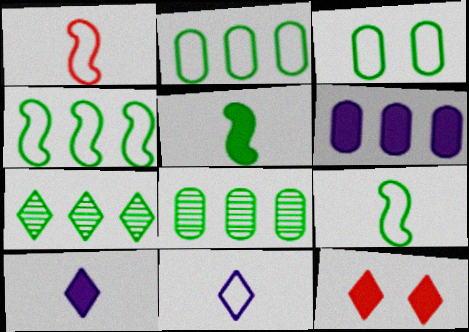[[3, 5, 7], 
[5, 6, 12], 
[7, 11, 12]]